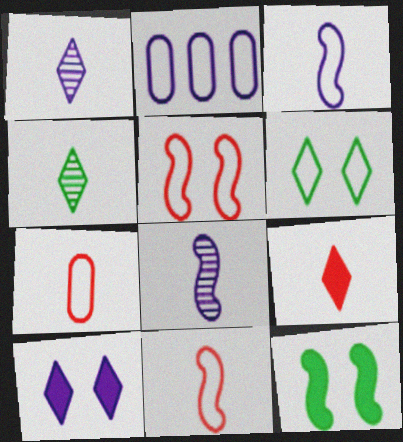[[2, 6, 11], 
[2, 8, 10]]